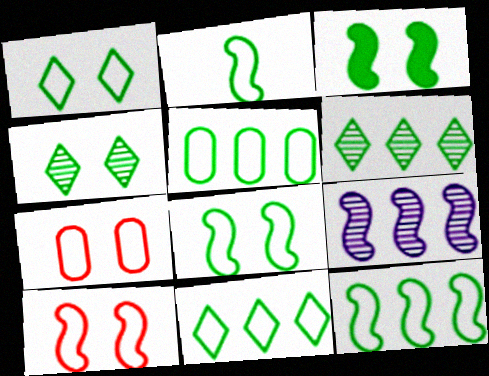[[1, 2, 5], 
[2, 8, 12], 
[5, 11, 12]]